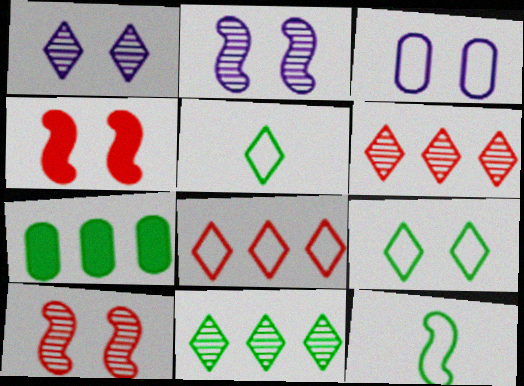[[3, 8, 12]]